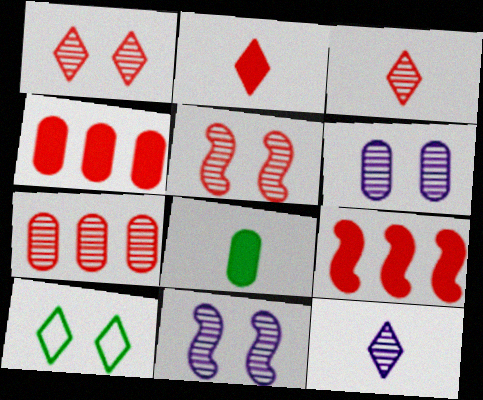[[3, 5, 7]]